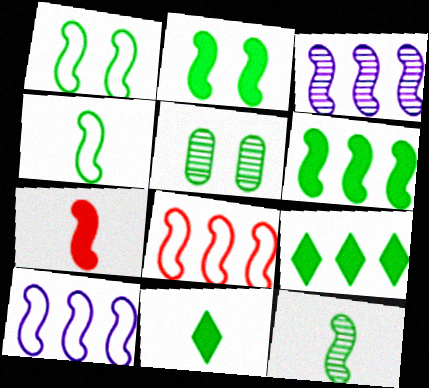[[1, 3, 7], 
[1, 6, 12], 
[3, 6, 8], 
[4, 5, 9]]